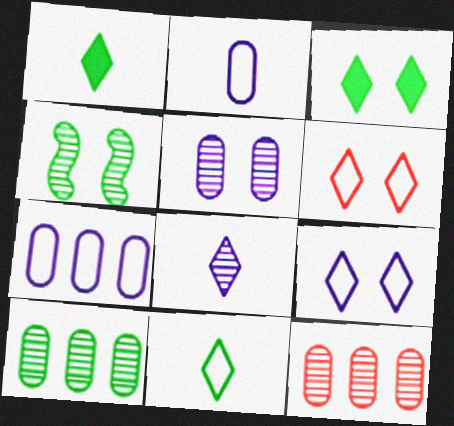[[4, 8, 12]]